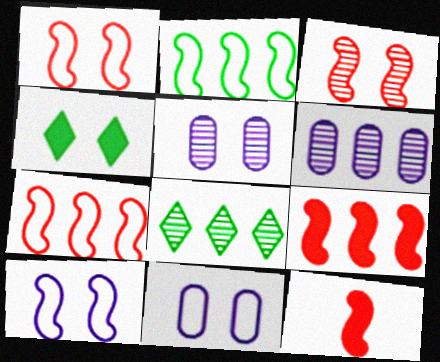[[1, 4, 5], 
[3, 4, 11], 
[3, 7, 12], 
[8, 11, 12]]